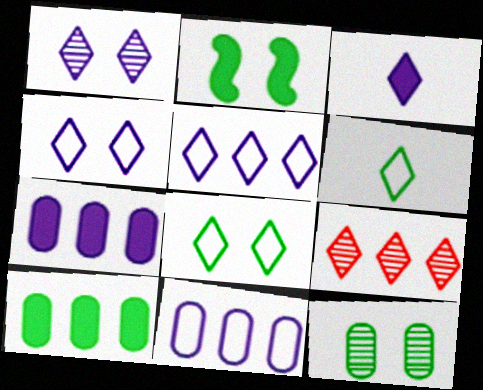[[1, 3, 5], 
[2, 8, 12], 
[3, 8, 9]]